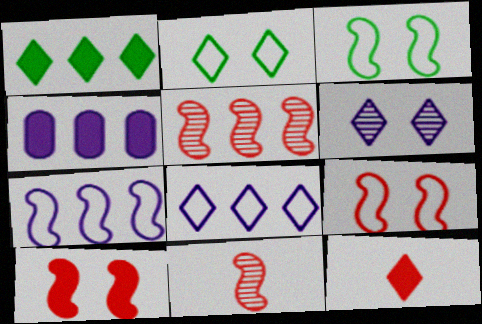[[2, 4, 11]]